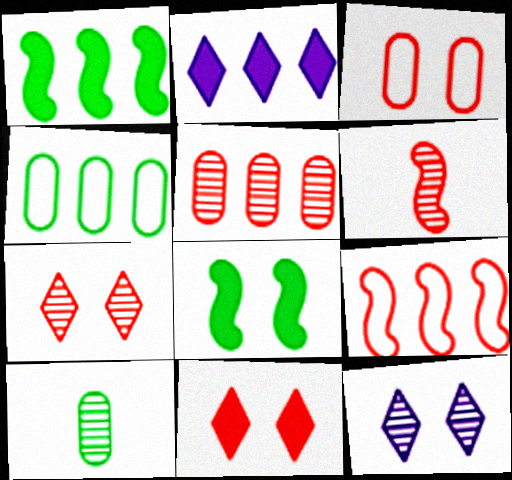[[3, 8, 12], 
[5, 6, 7]]